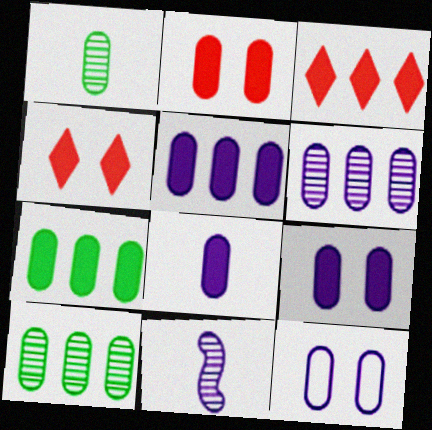[[2, 7, 8], 
[5, 8, 9], 
[6, 8, 12]]